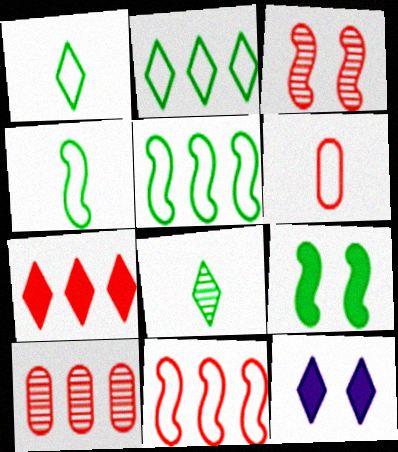[[3, 6, 7], 
[4, 10, 12], 
[7, 10, 11]]